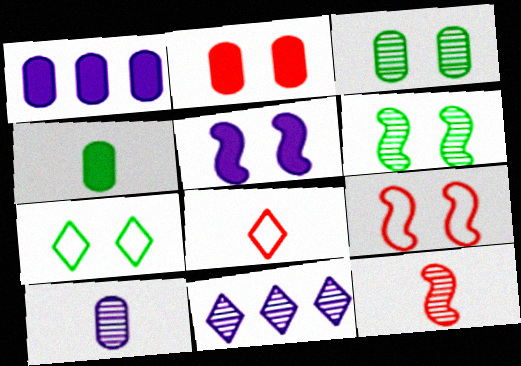[[1, 2, 4], 
[1, 6, 8], 
[1, 7, 12], 
[3, 11, 12], 
[4, 9, 11], 
[5, 6, 9]]